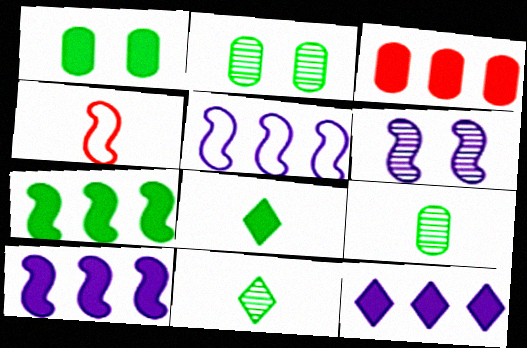[[1, 7, 8], 
[2, 4, 12], 
[3, 7, 12], 
[4, 6, 7]]